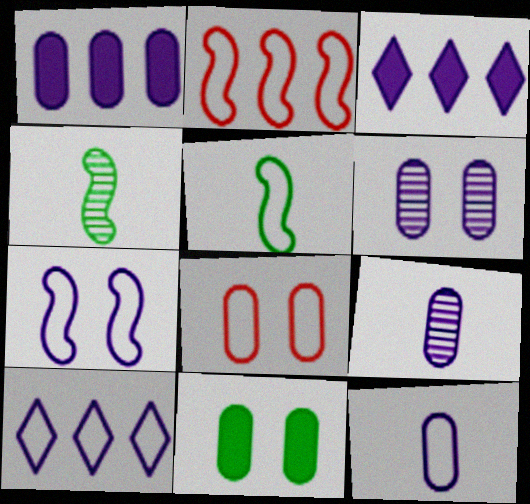[[1, 6, 12], 
[2, 5, 7], 
[3, 4, 8], 
[3, 7, 9], 
[5, 8, 10], 
[6, 8, 11], 
[7, 10, 12]]